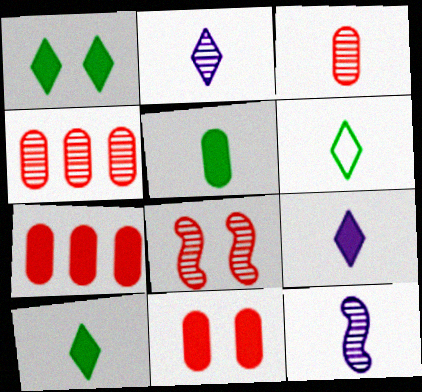[]